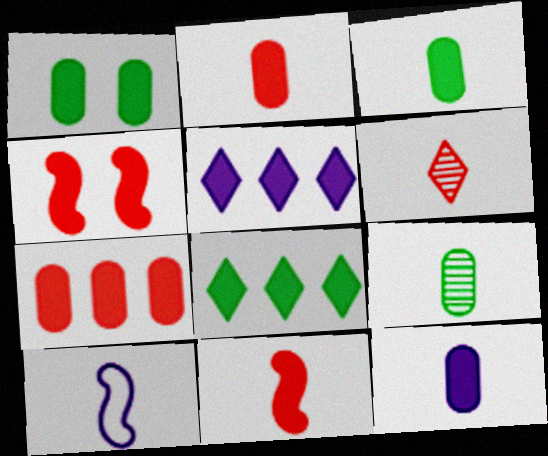[[1, 5, 11], 
[1, 7, 12], 
[2, 3, 12], 
[3, 4, 5], 
[3, 6, 10], 
[4, 8, 12]]